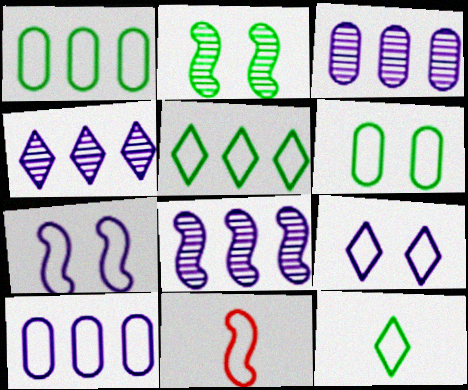[[1, 9, 11], 
[3, 4, 8]]